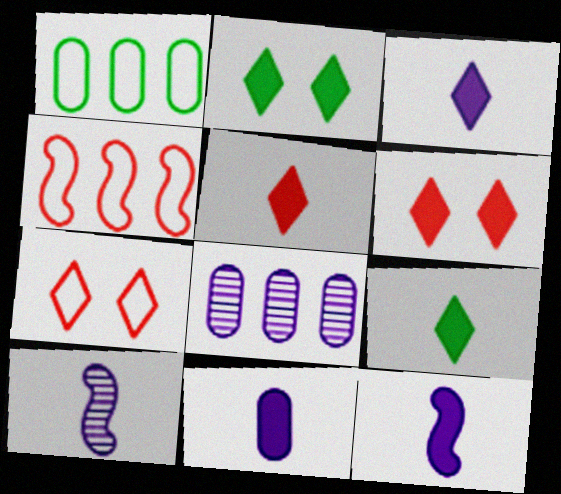[[1, 6, 10], 
[3, 5, 9], 
[3, 11, 12]]